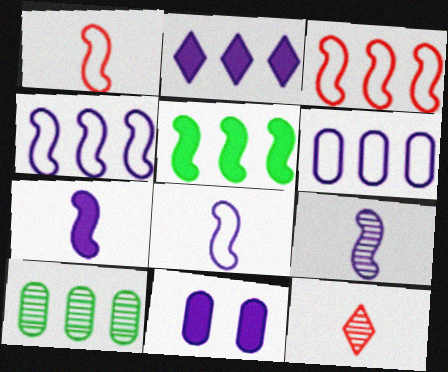[[2, 3, 10], 
[2, 7, 11], 
[7, 8, 9]]